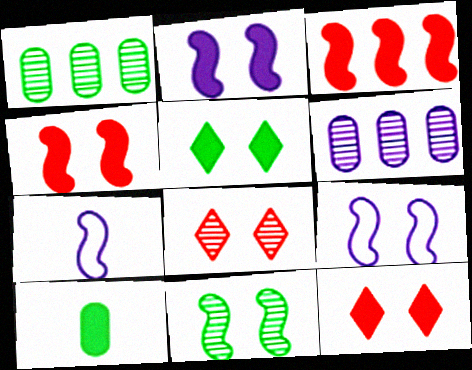[[1, 7, 12], 
[3, 7, 11], 
[4, 9, 11]]